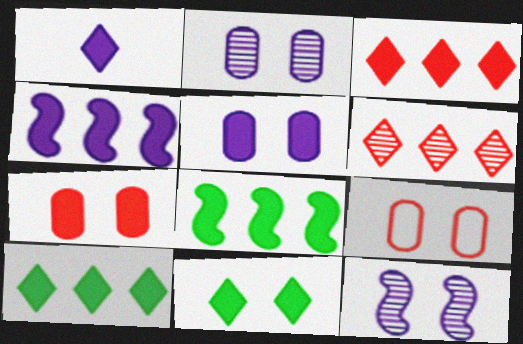[[1, 3, 11], 
[1, 4, 5], 
[1, 7, 8], 
[9, 11, 12]]